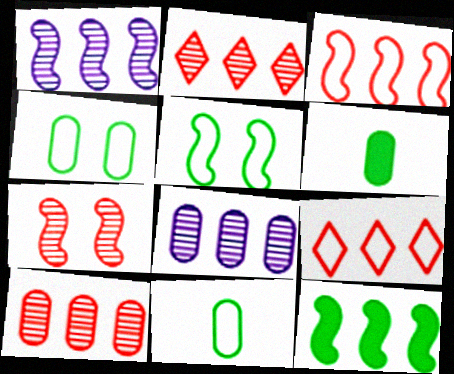[[1, 3, 12], 
[8, 9, 12]]